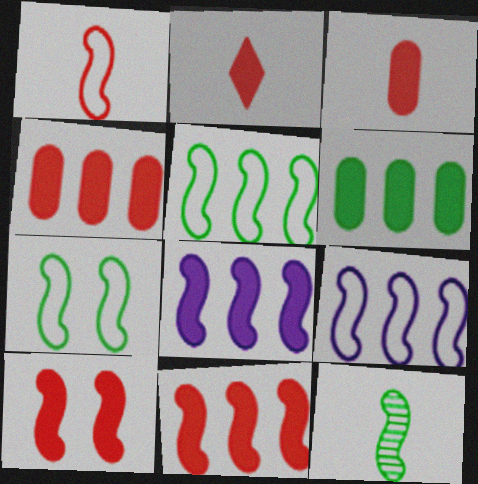[[1, 7, 9], 
[2, 4, 10], 
[9, 10, 12]]